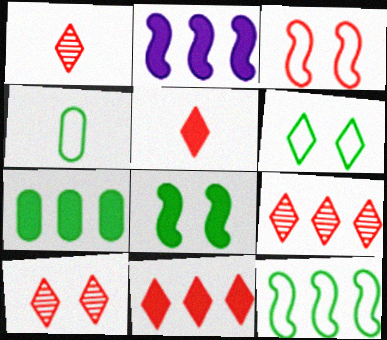[[1, 9, 10], 
[2, 4, 10], 
[2, 7, 11], 
[4, 6, 12]]